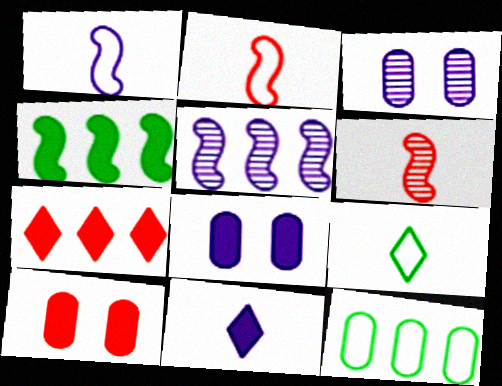[[4, 10, 11], 
[5, 7, 12], 
[5, 9, 10]]